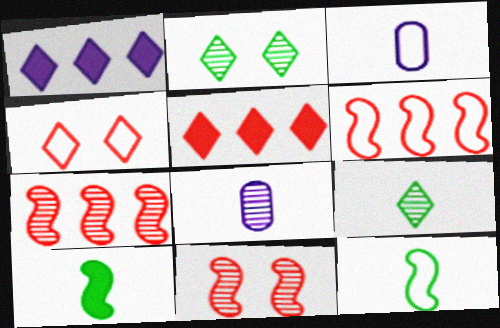[[1, 4, 9], 
[2, 7, 8]]